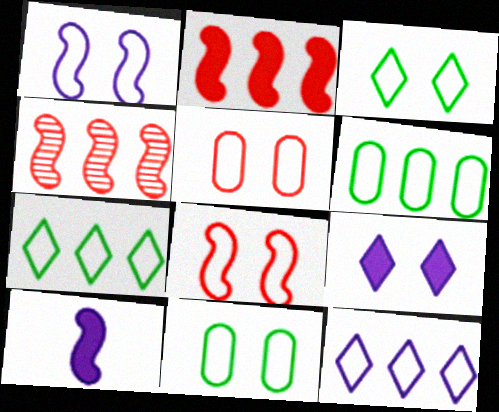[[1, 3, 5]]